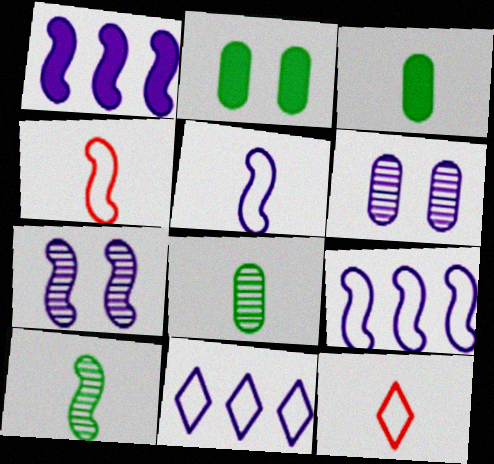[[1, 5, 7]]